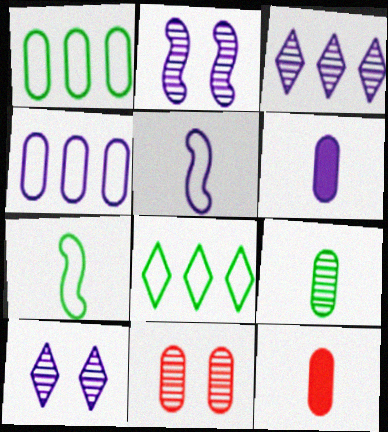[[1, 6, 11], 
[2, 8, 12]]